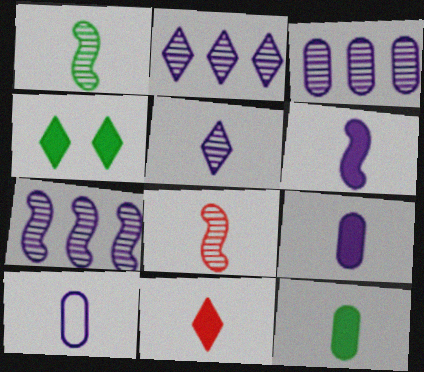[[1, 10, 11], 
[2, 3, 7], 
[5, 6, 10], 
[6, 11, 12]]